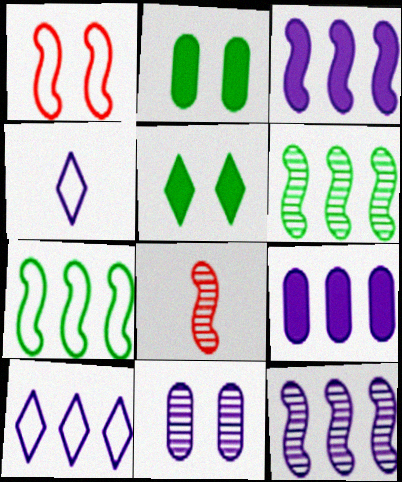[[1, 5, 11], 
[2, 8, 10], 
[3, 4, 11], 
[9, 10, 12]]